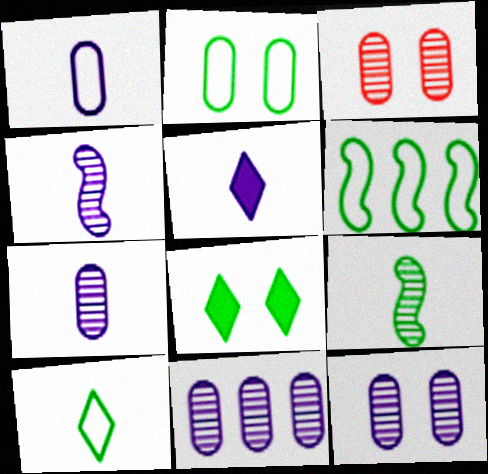[[1, 4, 5], 
[2, 6, 10], 
[3, 5, 6], 
[7, 11, 12]]